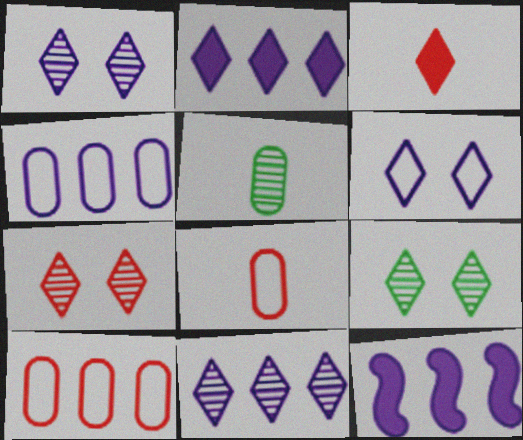[[1, 7, 9], 
[4, 11, 12], 
[8, 9, 12]]